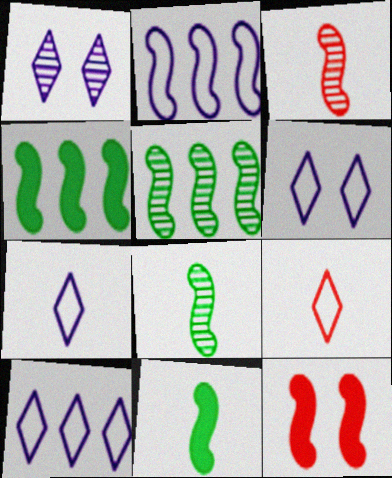[[2, 8, 12], 
[6, 7, 10]]